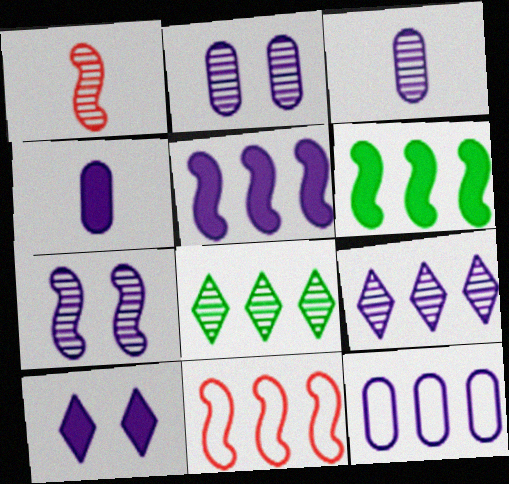[[1, 2, 8], 
[2, 4, 12], 
[3, 7, 9], 
[4, 5, 10], 
[5, 9, 12]]